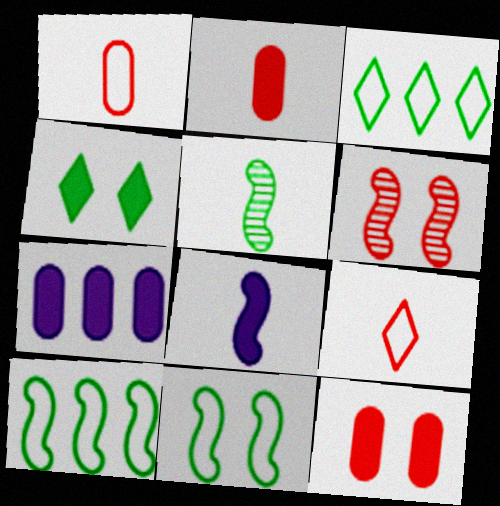[[6, 8, 10]]